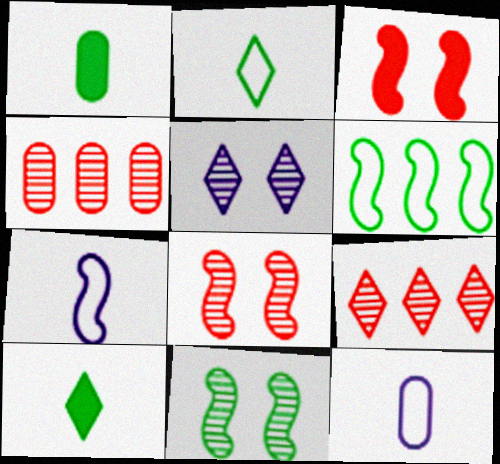[]